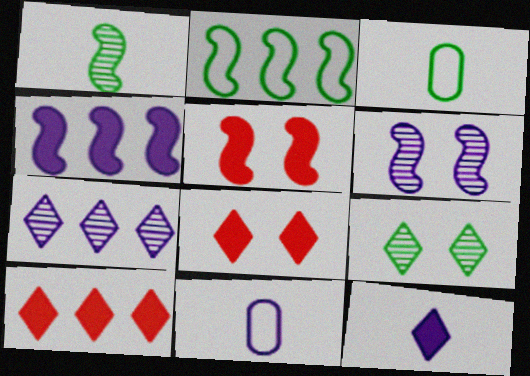[[3, 5, 7], 
[3, 6, 10]]